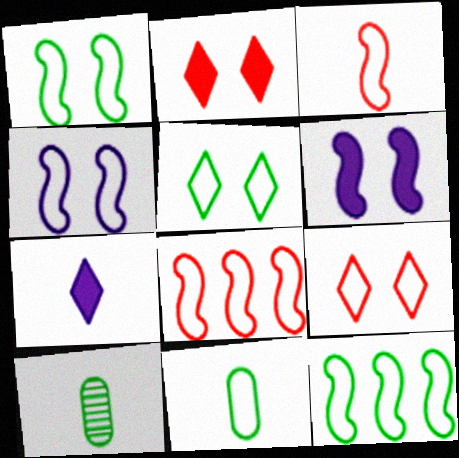[[3, 4, 12], 
[3, 7, 10], 
[5, 11, 12]]